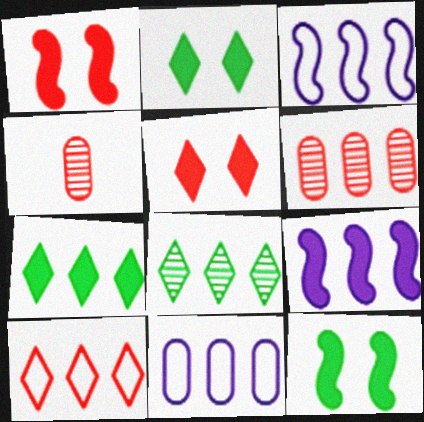[[1, 4, 10], 
[2, 3, 4], 
[3, 6, 7]]